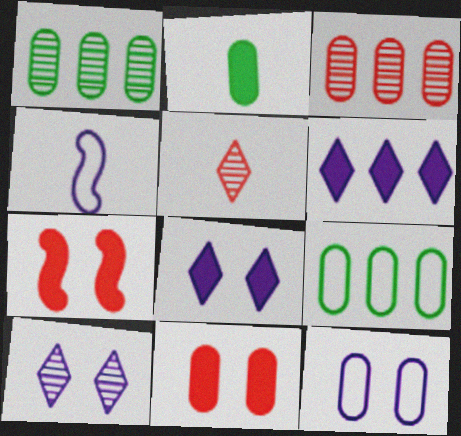[[2, 3, 12], 
[2, 4, 5], 
[2, 6, 7]]